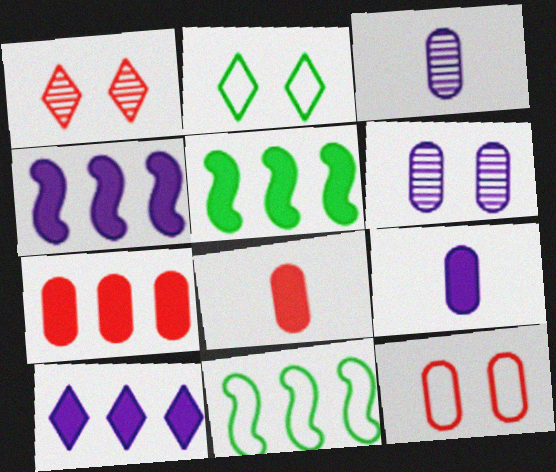[[1, 9, 11], 
[5, 7, 10]]